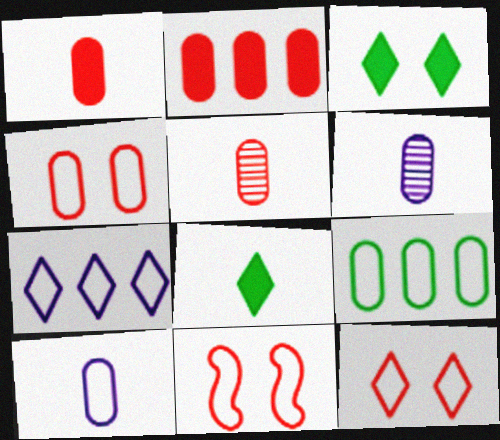[[2, 4, 5], 
[4, 9, 10], 
[4, 11, 12]]